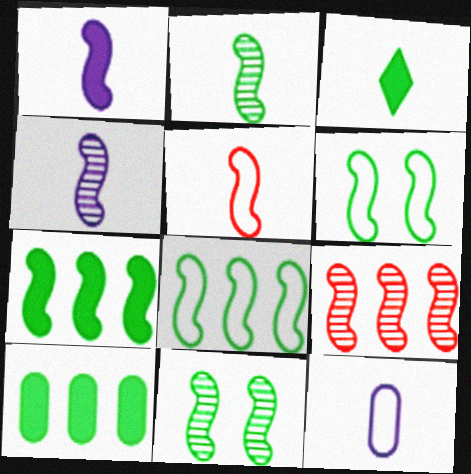[[1, 2, 5], 
[1, 6, 9], 
[2, 6, 7], 
[4, 9, 11]]